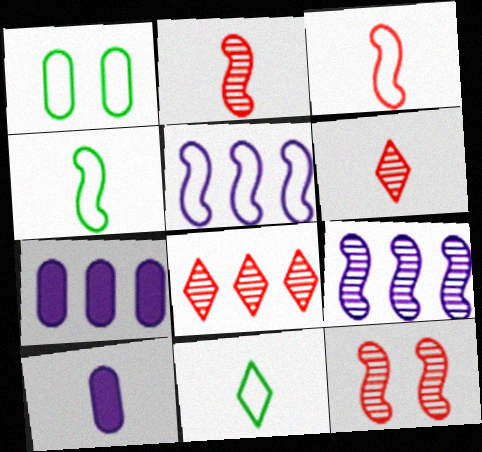[[2, 10, 11], 
[4, 6, 10], 
[7, 11, 12]]